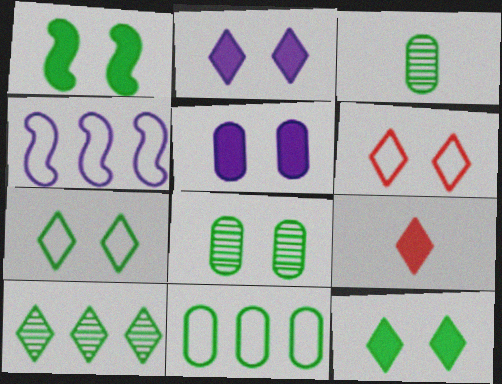[[1, 7, 8], 
[4, 8, 9]]